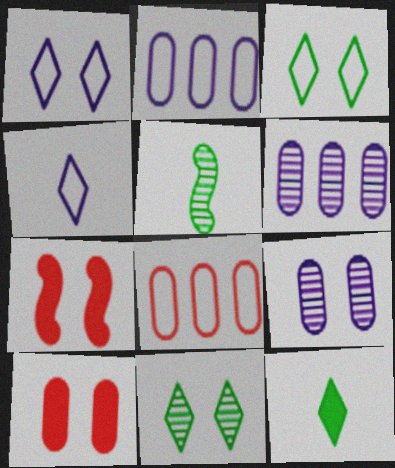[[3, 7, 9]]